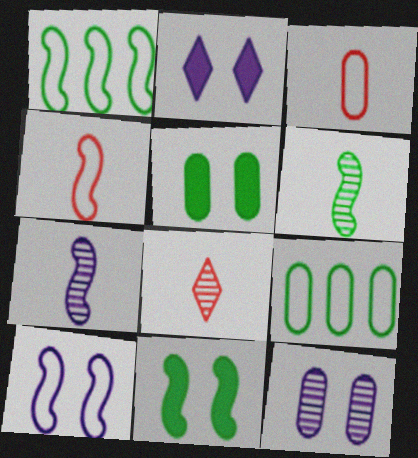[[1, 4, 10], 
[1, 6, 11], 
[2, 10, 12]]